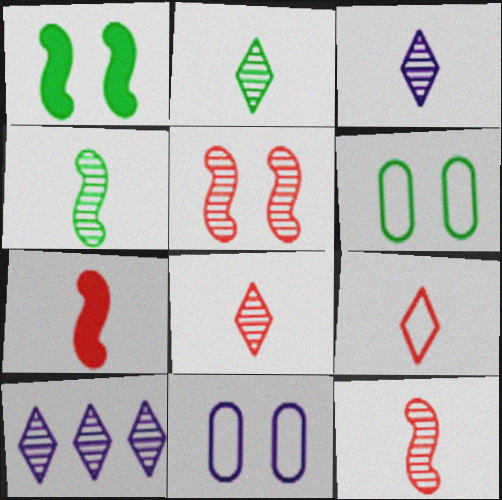[[2, 3, 8], 
[6, 7, 10]]